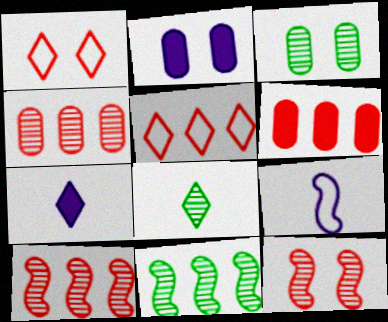[[3, 8, 11], 
[5, 6, 10]]